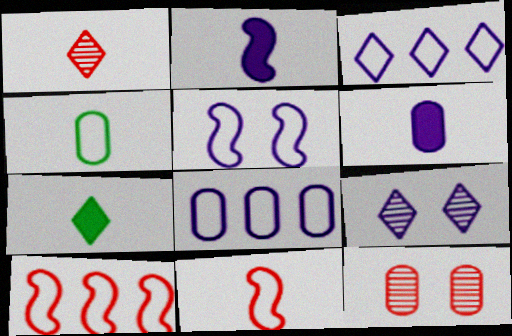[[1, 2, 4], 
[2, 8, 9]]